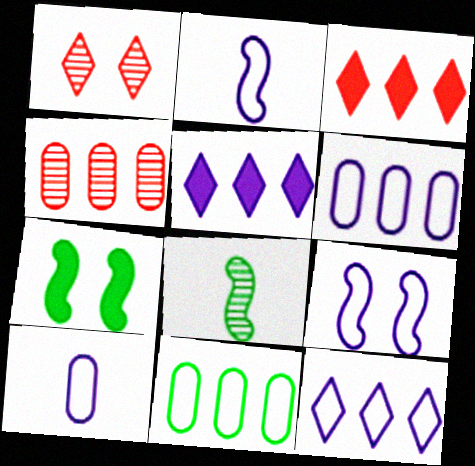[[9, 10, 12]]